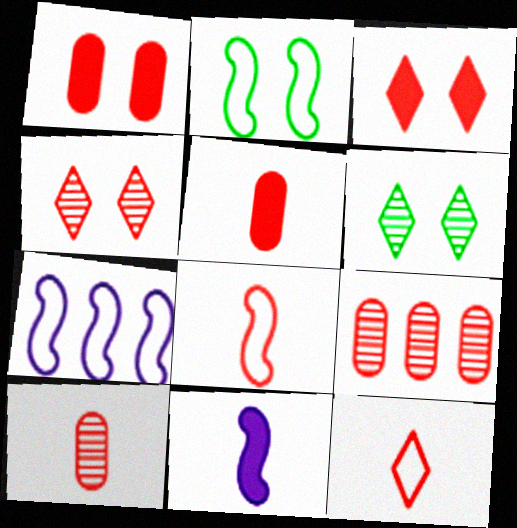[[2, 7, 8], 
[3, 8, 9], 
[5, 6, 7]]